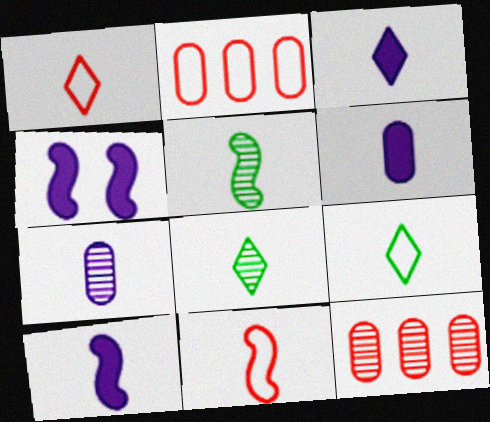[[1, 3, 8], 
[1, 5, 6], 
[2, 4, 8], 
[3, 6, 10], 
[4, 9, 12], 
[5, 10, 11], 
[6, 8, 11]]